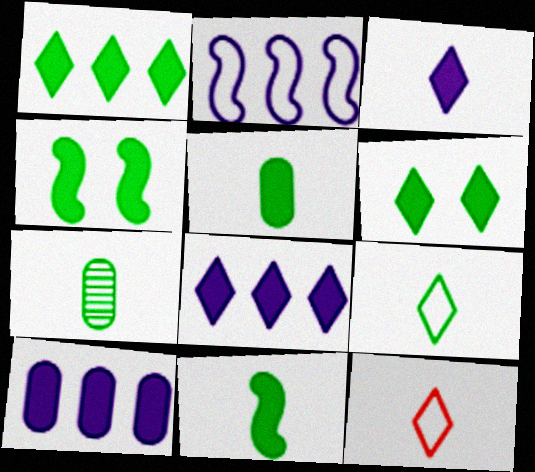[[1, 4, 5], 
[7, 9, 11]]